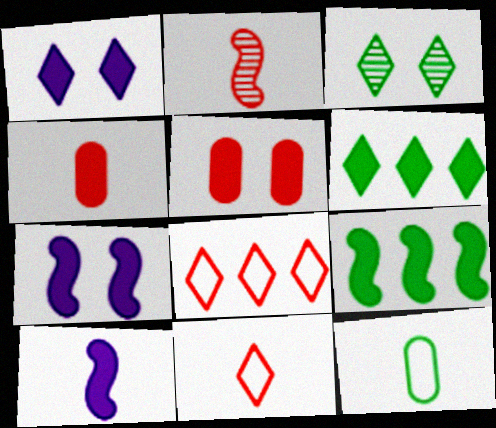[[1, 4, 9], 
[2, 4, 11], 
[2, 5, 8], 
[3, 9, 12], 
[4, 6, 7], 
[5, 6, 10]]